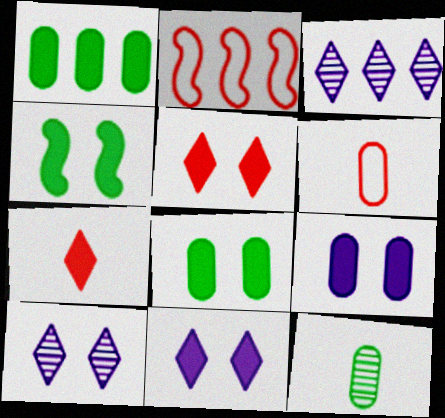[[1, 2, 3], 
[2, 11, 12], 
[3, 4, 6], 
[4, 5, 9]]